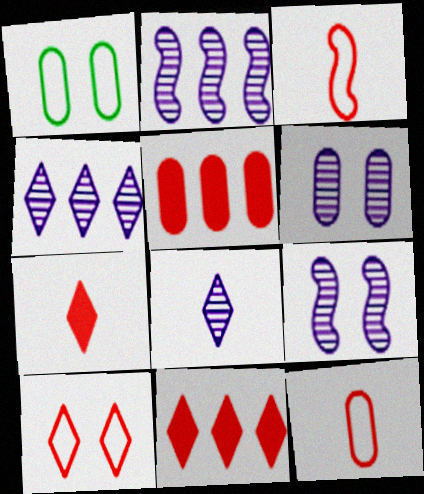[[1, 2, 7], 
[2, 6, 8]]